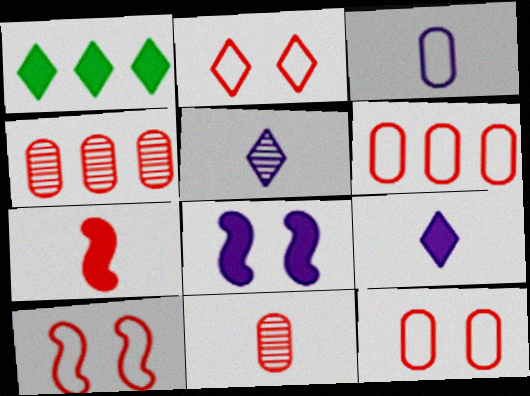[[1, 2, 5], 
[2, 4, 7], 
[2, 10, 12]]